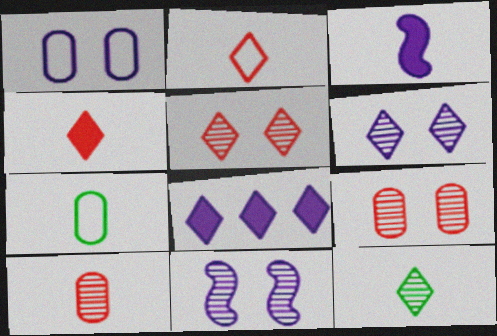[]